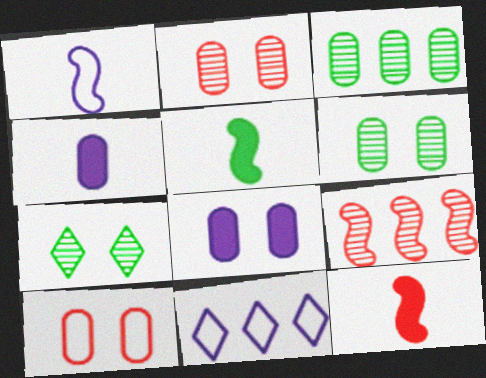[[2, 5, 11], 
[3, 4, 10], 
[6, 8, 10], 
[6, 11, 12]]